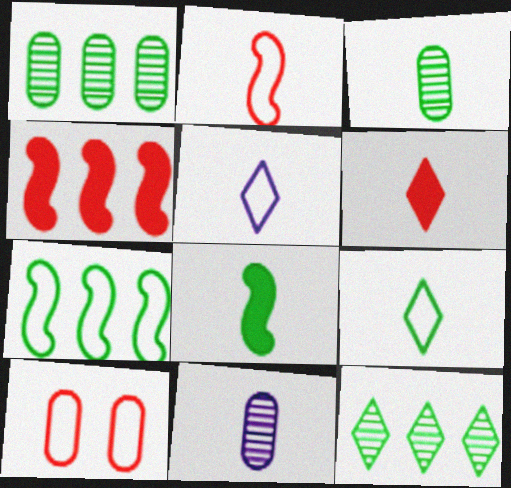[[3, 8, 9], 
[5, 7, 10]]